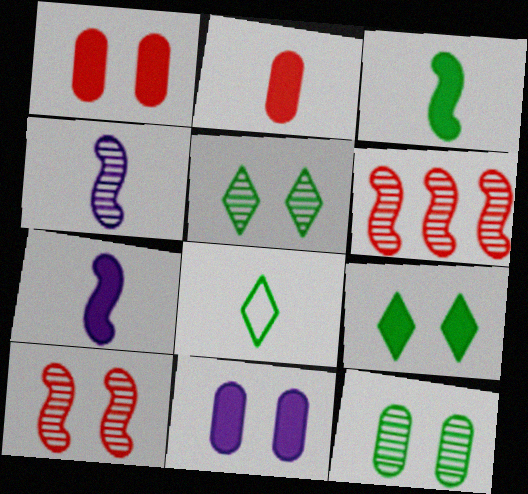[[2, 4, 8], 
[6, 8, 11]]